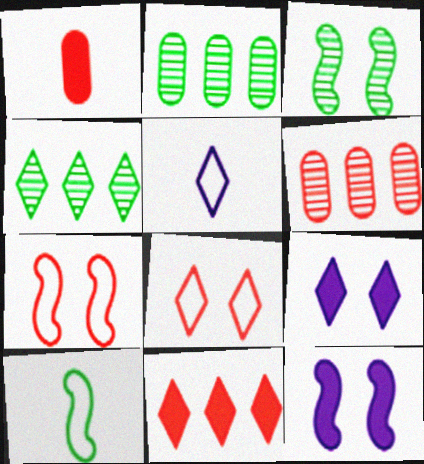[[3, 7, 12], 
[6, 9, 10]]